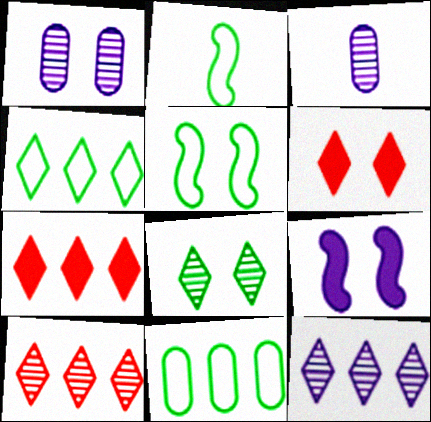[[1, 2, 7], 
[1, 5, 6], 
[3, 5, 7], 
[4, 7, 12]]